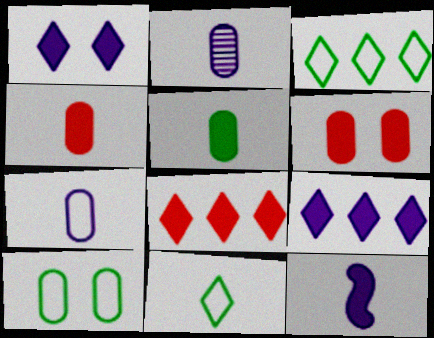[]